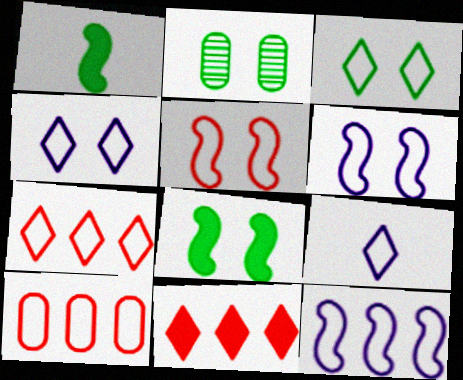[[2, 3, 8], 
[3, 7, 9]]